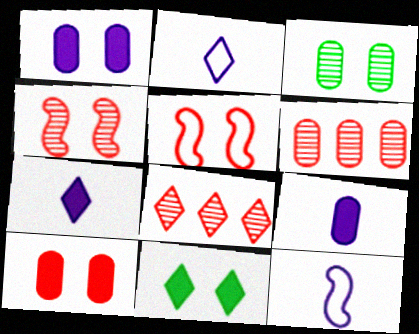[[2, 8, 11], 
[6, 11, 12]]